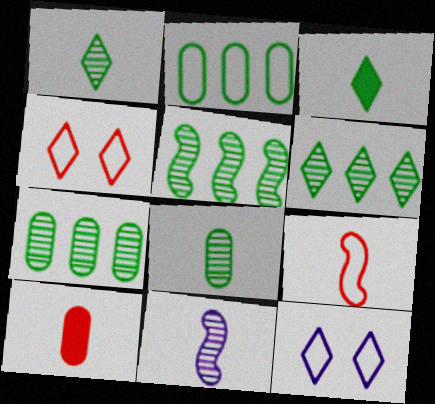[[2, 9, 12], 
[5, 6, 7], 
[5, 10, 12]]